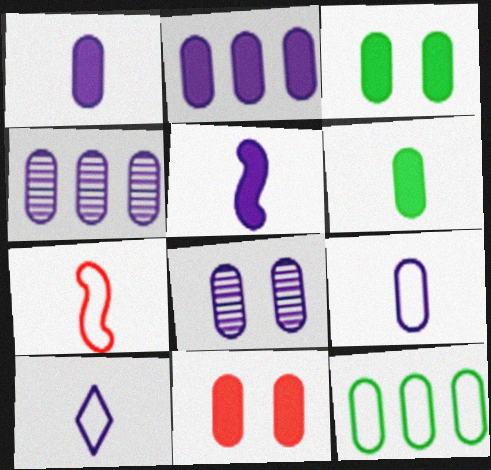[[2, 6, 11], 
[2, 8, 9]]